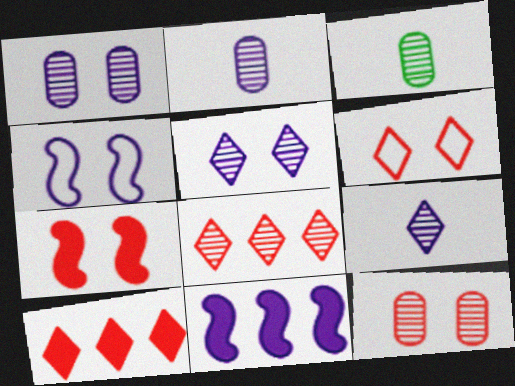[[3, 4, 10], 
[3, 6, 11], 
[6, 7, 12]]